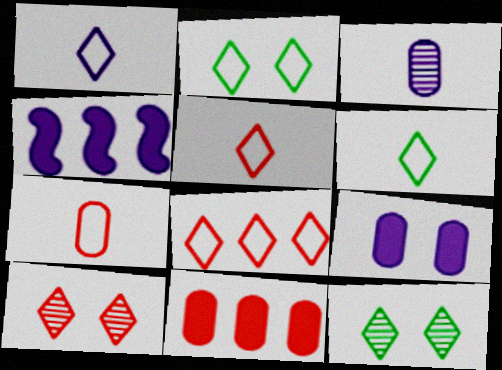[[1, 2, 8], 
[1, 5, 6], 
[4, 7, 12]]